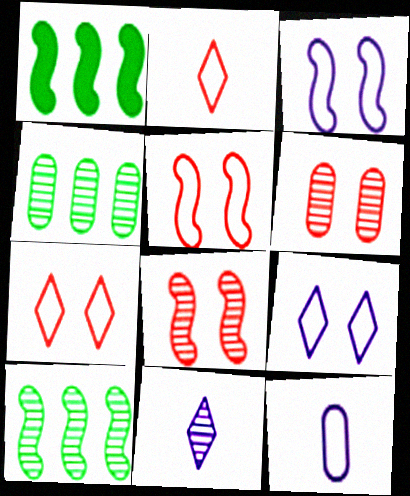[[4, 8, 11], 
[6, 10, 11]]